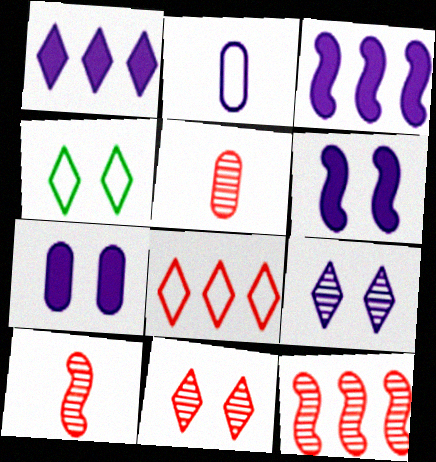[[2, 3, 9], 
[3, 4, 5], 
[5, 11, 12]]